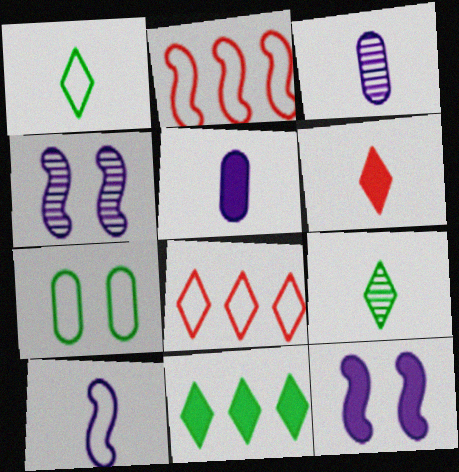[[7, 8, 10]]